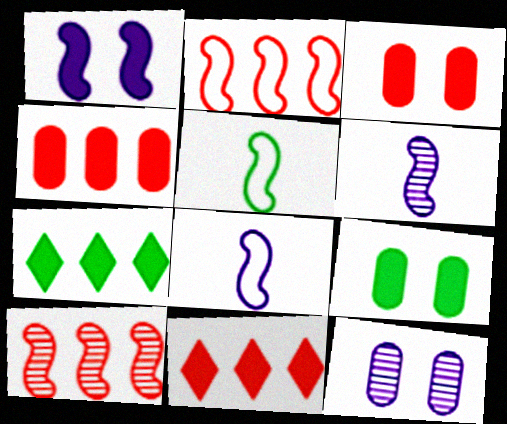[[1, 5, 10], 
[5, 11, 12]]